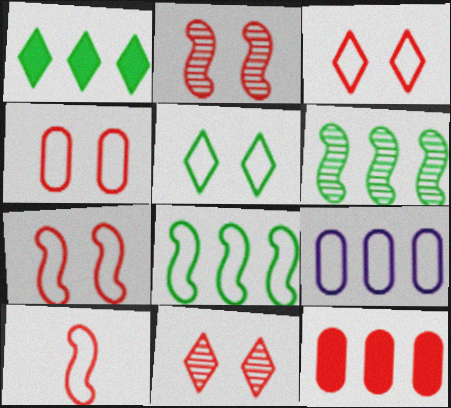[[3, 4, 7], 
[5, 9, 10], 
[10, 11, 12]]